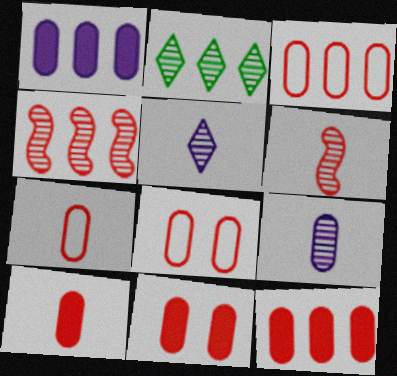[[3, 7, 8], 
[10, 11, 12]]